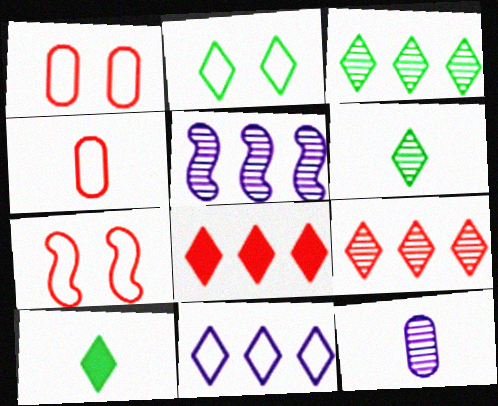[[1, 5, 10], 
[2, 3, 10], 
[3, 8, 11]]